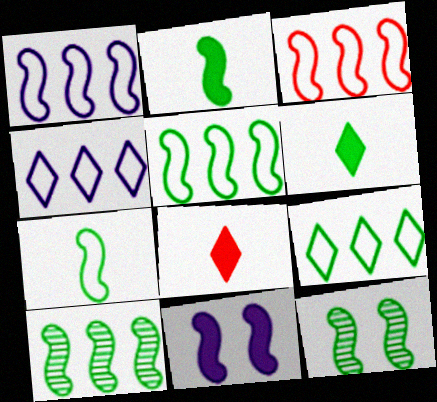[[1, 3, 5], 
[2, 5, 12]]